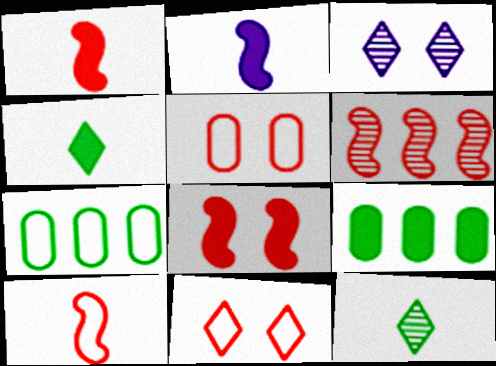[[1, 3, 7], 
[3, 9, 10], 
[6, 8, 10]]